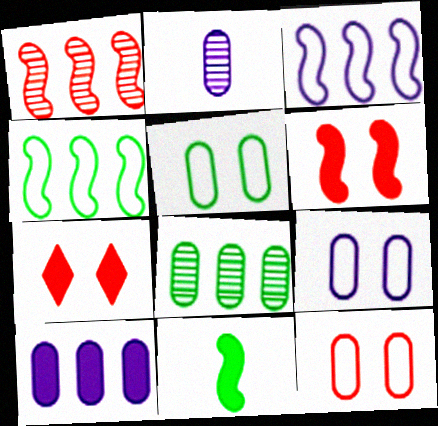[[2, 4, 7], 
[2, 9, 10], 
[5, 9, 12], 
[7, 10, 11]]